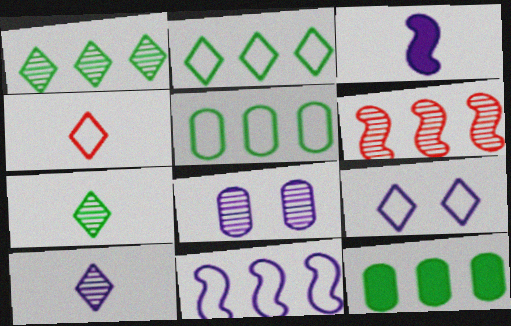[[2, 4, 9], 
[6, 7, 8]]